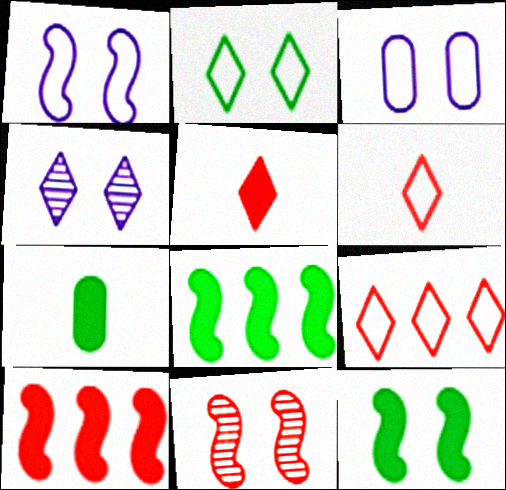[[1, 11, 12]]